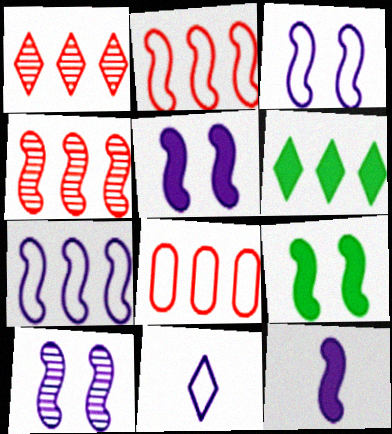[[3, 5, 10], 
[7, 10, 12]]